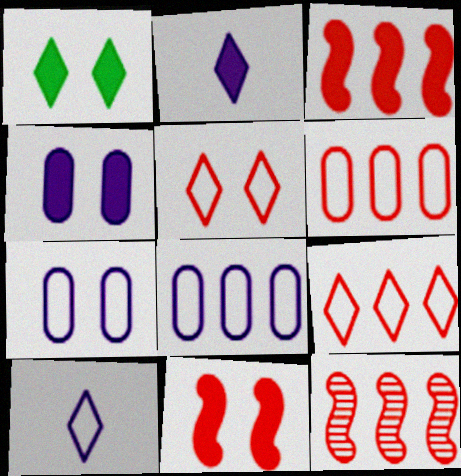[[1, 4, 11]]